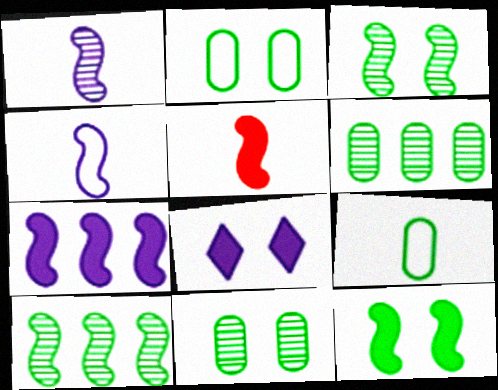[[5, 7, 12]]